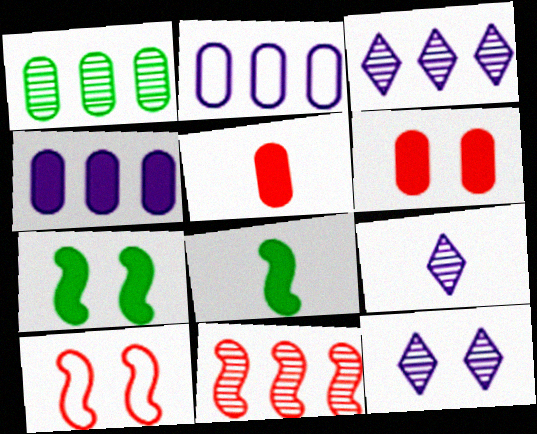[[1, 3, 11], 
[3, 9, 12]]